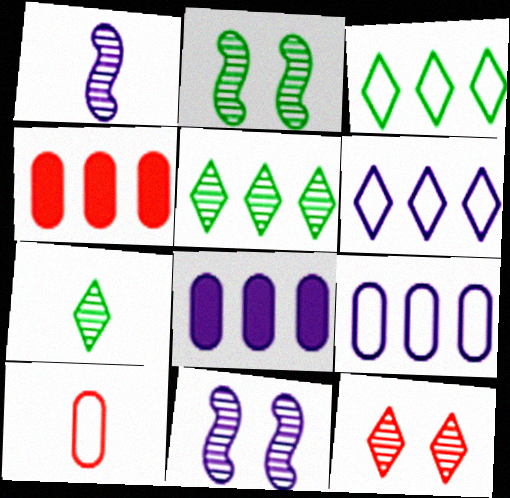[]